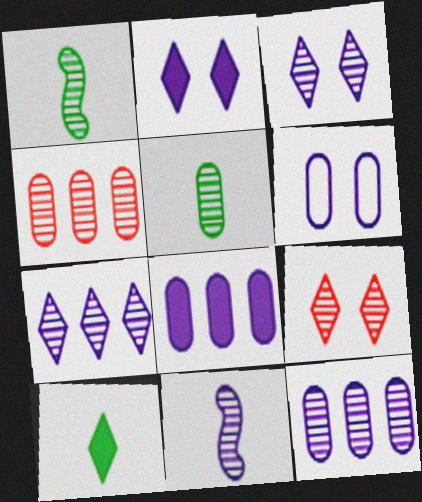[[1, 3, 4], 
[1, 9, 12], 
[3, 11, 12]]